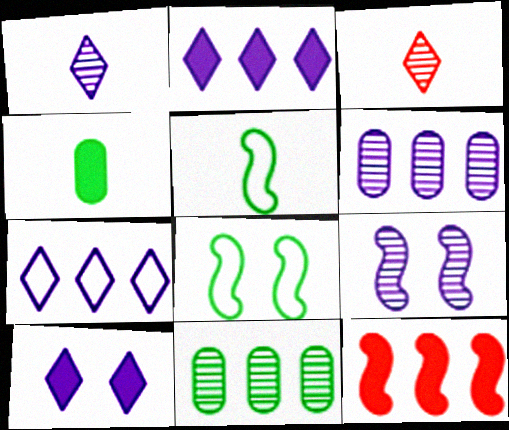[[1, 6, 9], 
[1, 7, 10], 
[3, 9, 11], 
[4, 10, 12], 
[5, 9, 12], 
[7, 11, 12]]